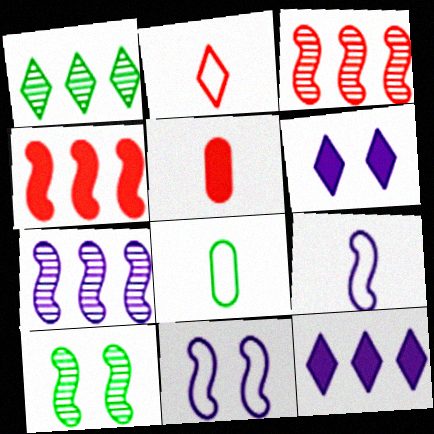[[1, 2, 6], 
[1, 5, 11], 
[2, 8, 9], 
[3, 6, 8], 
[4, 9, 10]]